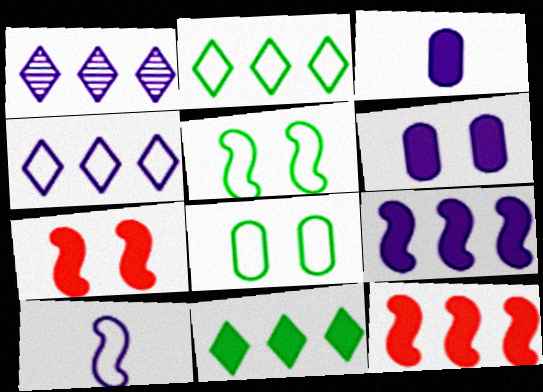[[1, 6, 10], 
[3, 7, 11]]